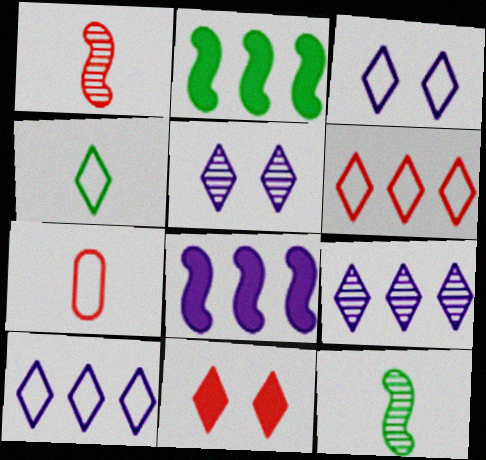[[2, 5, 7], 
[3, 4, 6], 
[4, 9, 11]]